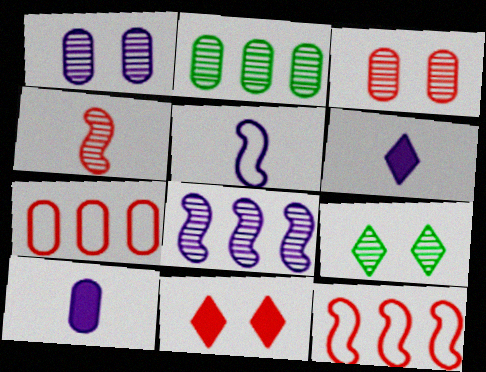[[2, 5, 11], 
[4, 7, 11], 
[9, 10, 12]]